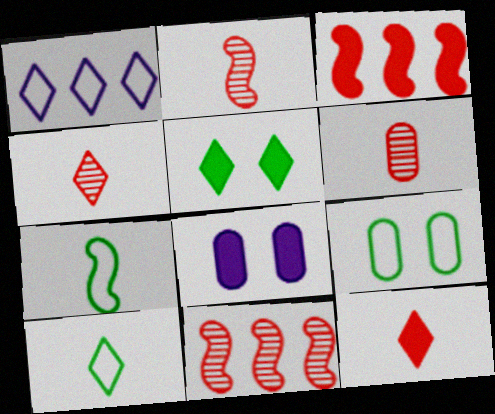[[1, 4, 5], 
[2, 4, 6], 
[8, 10, 11]]